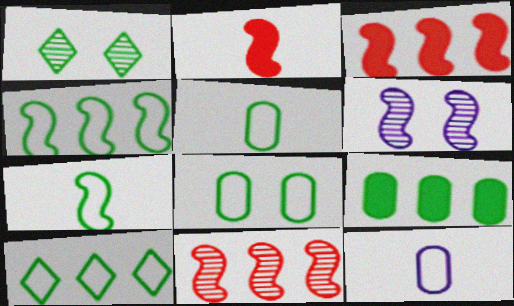[[1, 3, 12], 
[1, 7, 9], 
[2, 4, 6], 
[3, 6, 7], 
[7, 8, 10]]